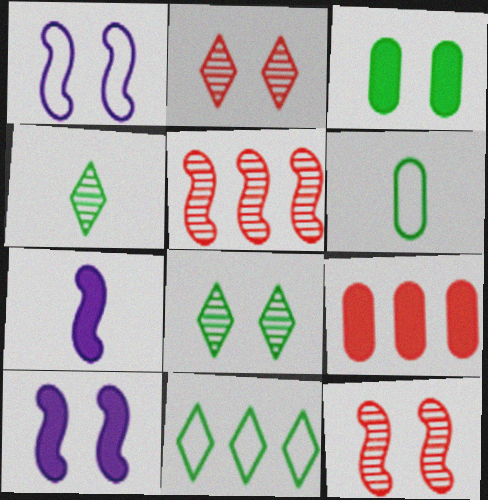[[1, 2, 3], 
[1, 4, 9]]